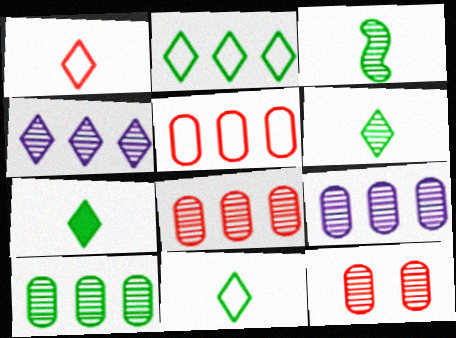[[3, 4, 12], 
[6, 7, 11], 
[8, 9, 10]]